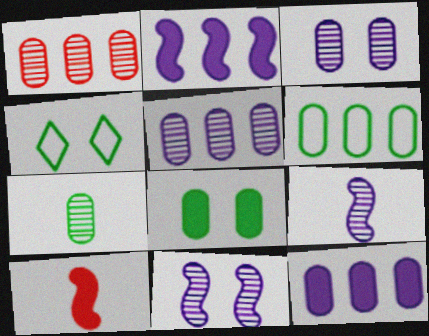[[1, 3, 7], 
[1, 6, 12], 
[4, 5, 10], 
[6, 7, 8]]